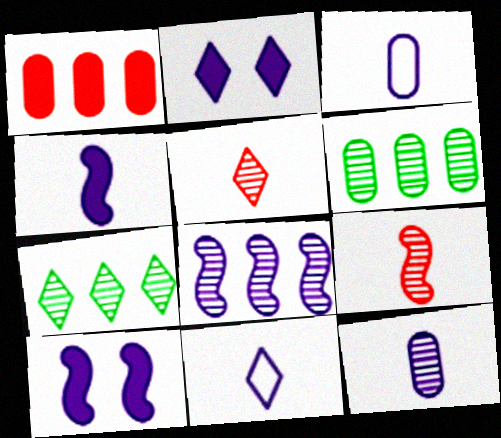[[2, 3, 8], 
[4, 11, 12]]